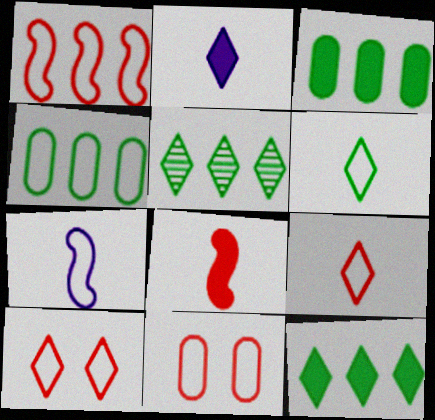[[1, 9, 11], 
[2, 5, 10], 
[4, 7, 10]]